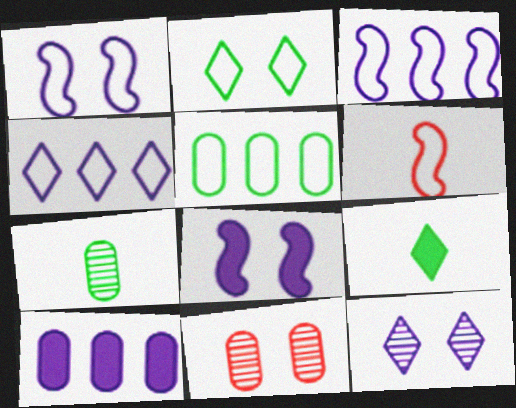[[2, 8, 11], 
[3, 9, 11]]